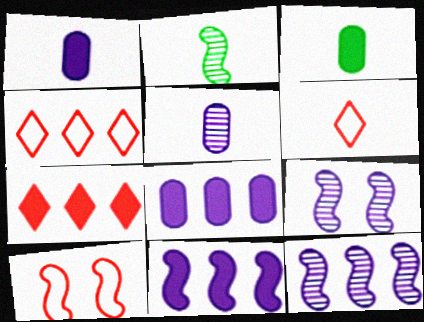[[1, 2, 6], 
[2, 10, 11], 
[3, 4, 9]]